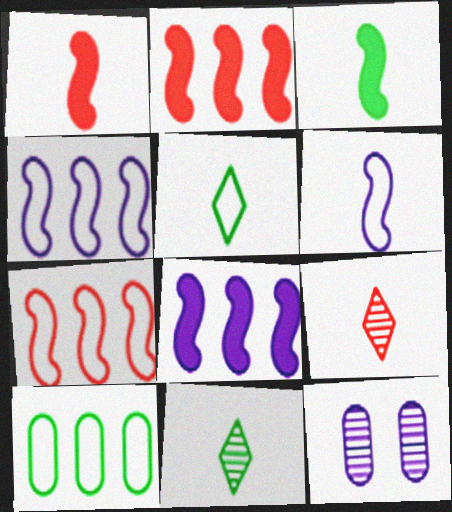[[2, 5, 12]]